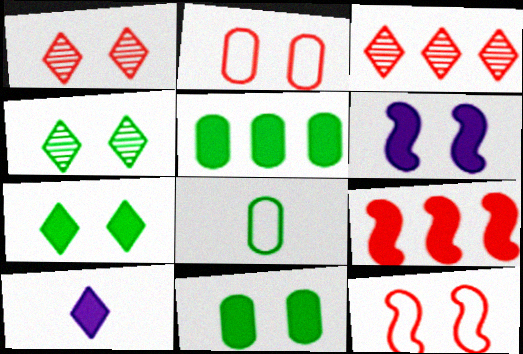[[2, 4, 6], 
[3, 6, 8], 
[9, 10, 11]]